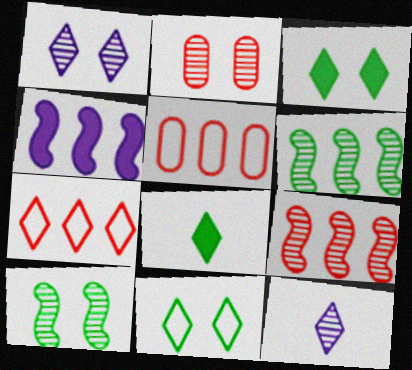[[1, 2, 10], 
[1, 7, 8], 
[2, 6, 12], 
[3, 7, 12]]